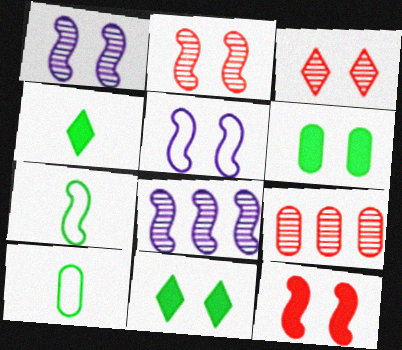[[3, 5, 6], 
[4, 5, 9], 
[7, 8, 12]]